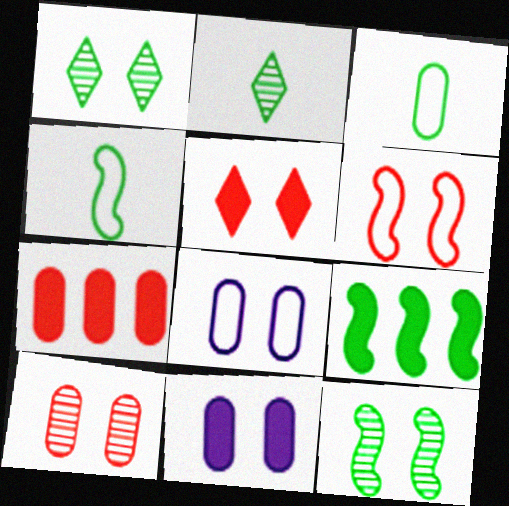[[1, 3, 9], 
[1, 6, 11], 
[4, 9, 12], 
[5, 6, 10], 
[5, 8, 12]]